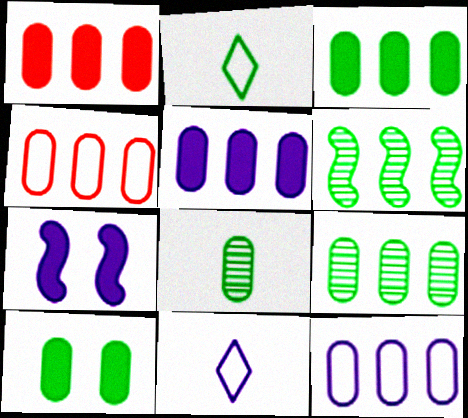[[1, 3, 5], 
[1, 9, 12], 
[2, 6, 10], 
[4, 5, 9]]